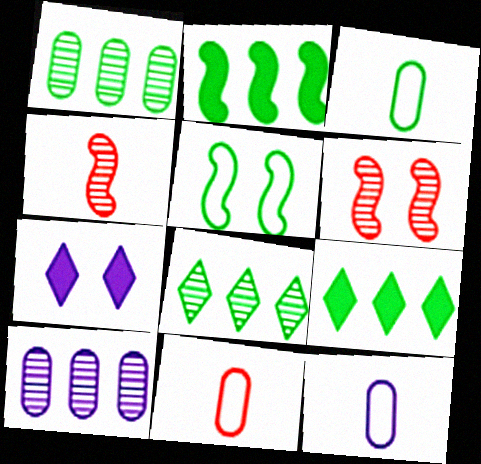[[3, 11, 12], 
[6, 9, 12]]